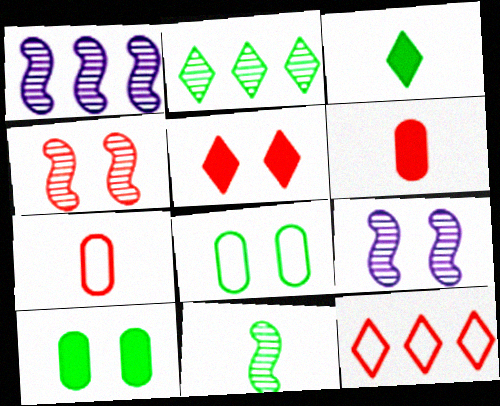[[1, 4, 11], 
[4, 6, 12], 
[5, 8, 9]]